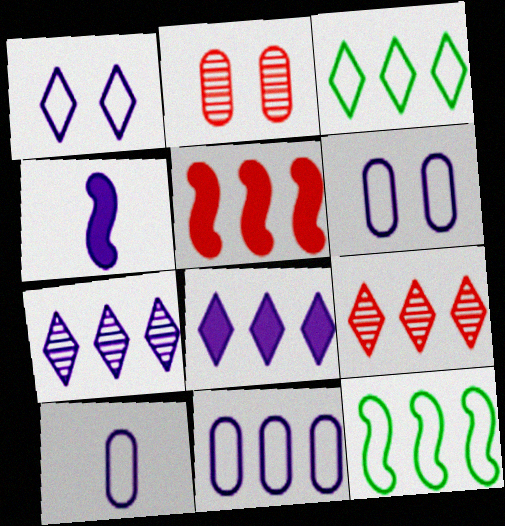[[2, 3, 4], 
[3, 8, 9], 
[4, 6, 7], 
[6, 10, 11]]